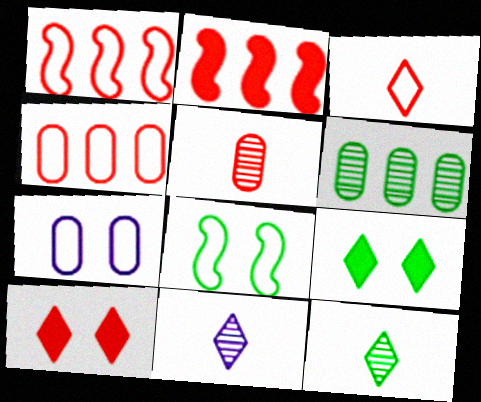[[1, 5, 10], 
[2, 7, 12]]